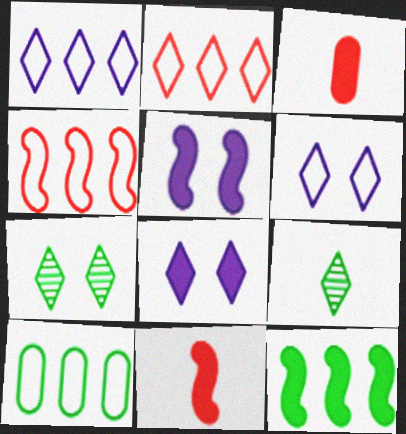[[1, 4, 10], 
[2, 8, 9], 
[3, 8, 12], 
[5, 11, 12]]